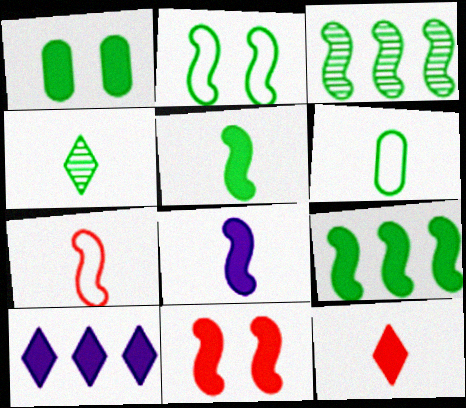[[2, 3, 5], 
[4, 5, 6], 
[8, 9, 11]]